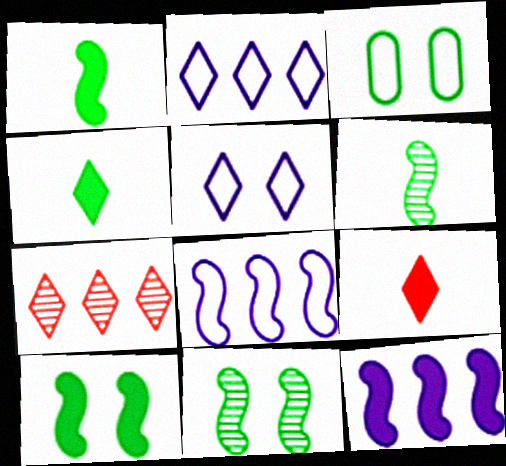[[4, 5, 7]]